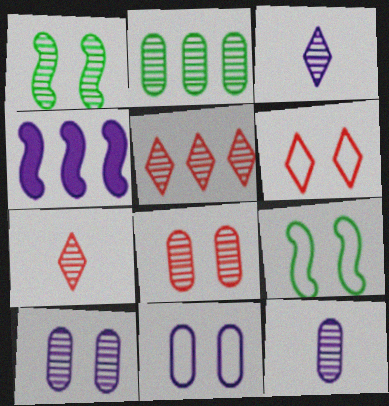[[1, 5, 12], 
[2, 8, 12], 
[3, 4, 11], 
[6, 9, 11]]